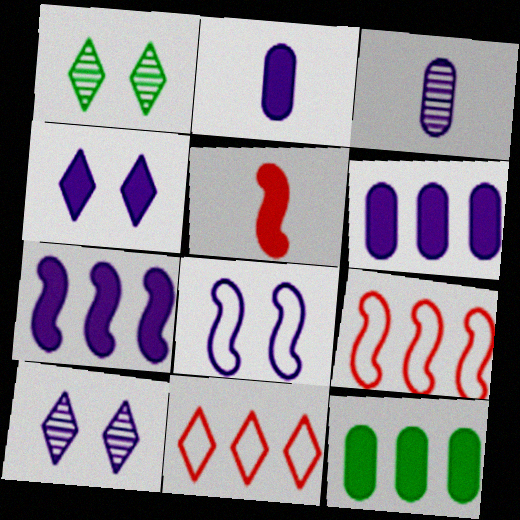[[1, 2, 9], 
[2, 4, 7], 
[4, 5, 12]]